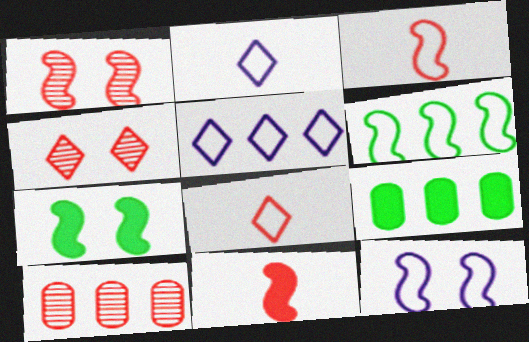[[1, 2, 9], 
[1, 7, 12], 
[2, 7, 10], 
[3, 6, 12]]